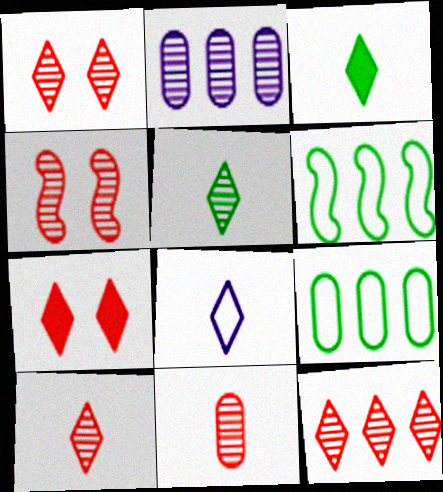[[1, 10, 12], 
[2, 4, 5], 
[3, 8, 10], 
[4, 11, 12]]